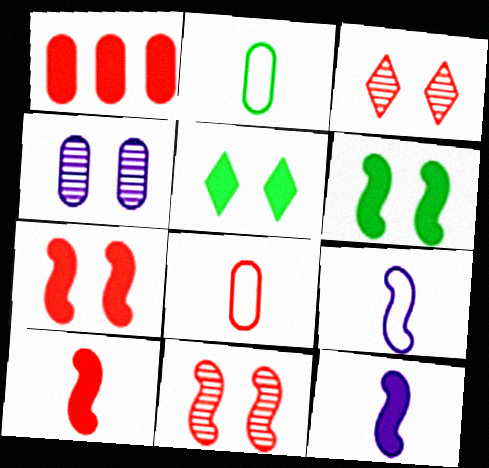[[1, 2, 4], 
[1, 5, 12]]